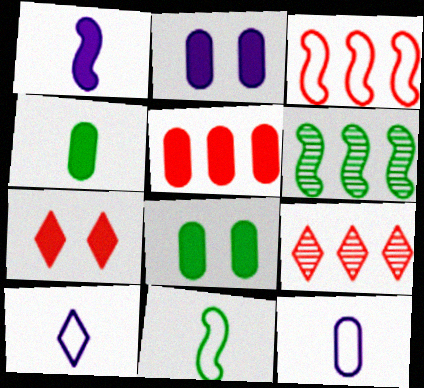[[2, 4, 5], 
[2, 9, 11], 
[3, 5, 9], 
[6, 7, 12]]